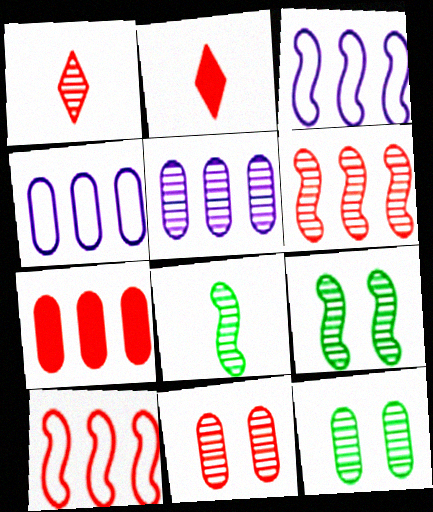[[1, 5, 9], 
[1, 6, 11], 
[2, 3, 12], 
[2, 4, 9], 
[2, 10, 11]]